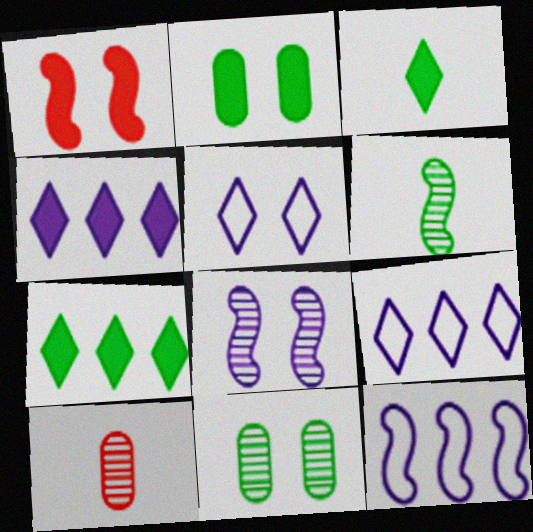[[1, 5, 11], 
[1, 6, 12]]